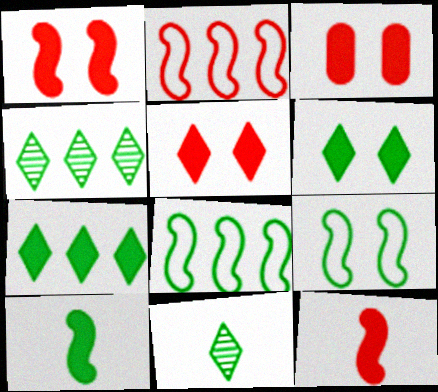[[1, 3, 5]]